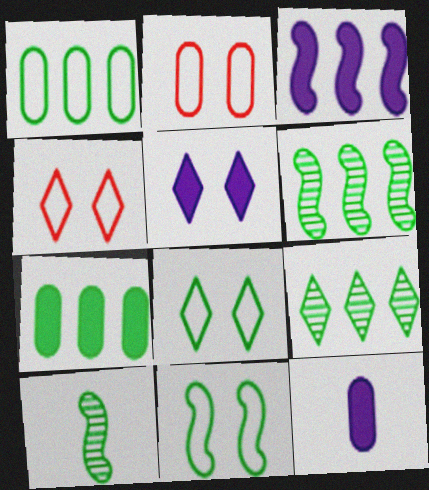[[3, 5, 12], 
[4, 6, 12], 
[7, 8, 10]]